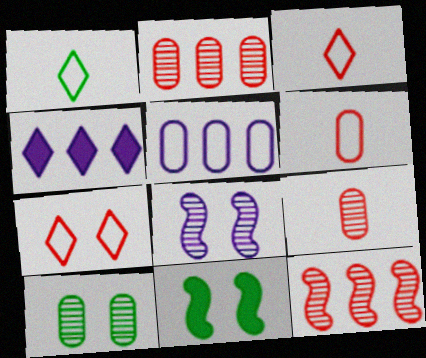[]